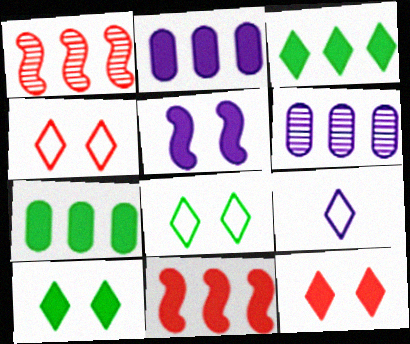[[2, 3, 11], 
[5, 6, 9]]